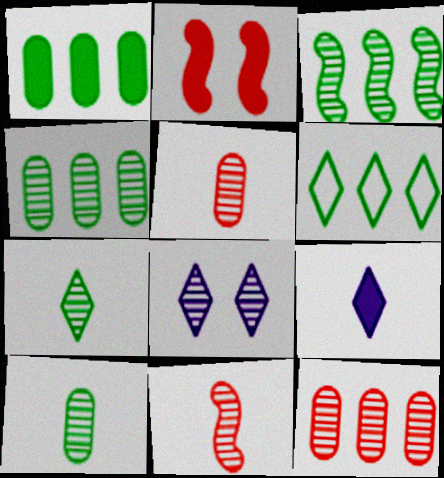[[1, 2, 9], 
[1, 3, 6], 
[3, 5, 8], 
[4, 8, 11]]